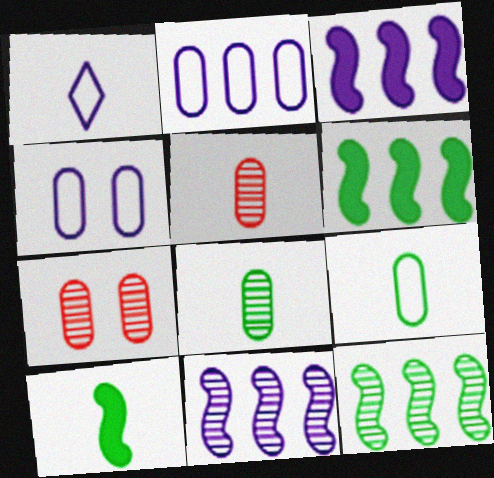[[1, 5, 10], 
[1, 6, 7]]